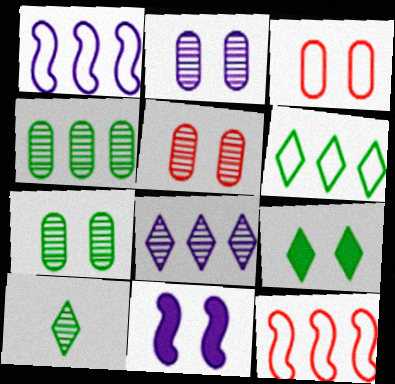[[2, 5, 7], 
[6, 9, 10]]